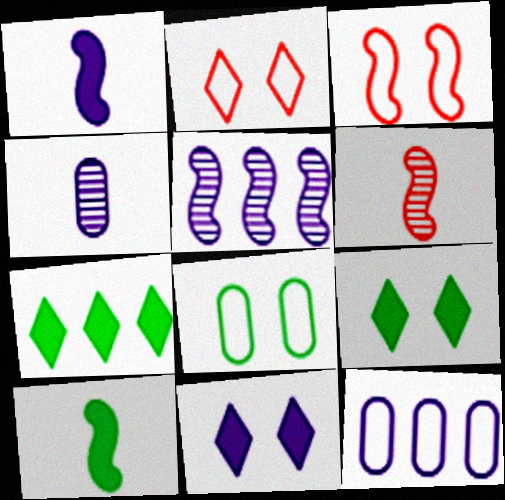[[3, 4, 7], 
[3, 5, 10], 
[6, 9, 12]]